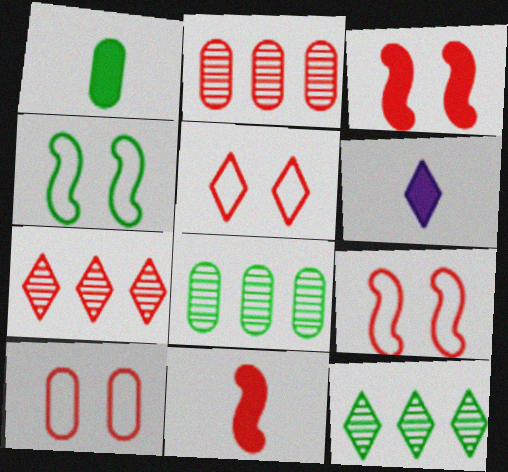[[1, 4, 12], 
[1, 6, 11], 
[2, 4, 6], 
[2, 5, 11], 
[5, 6, 12], 
[5, 9, 10], 
[6, 8, 9], 
[7, 10, 11]]